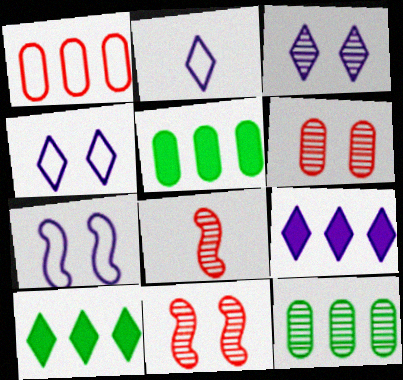[[2, 3, 9], 
[2, 5, 11], 
[3, 8, 12], 
[4, 5, 8]]